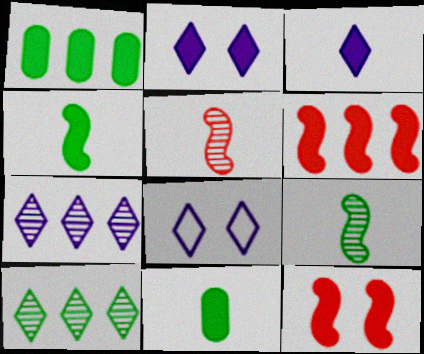[[1, 3, 12], 
[1, 5, 8], 
[2, 6, 11], 
[3, 7, 8]]